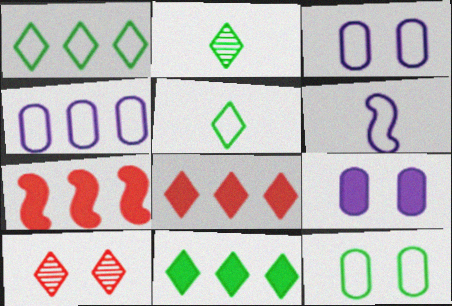[[2, 3, 7]]